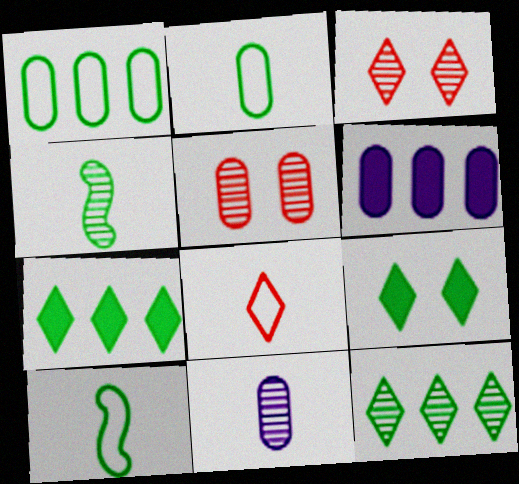[[1, 4, 9], 
[2, 5, 6], 
[3, 6, 10]]